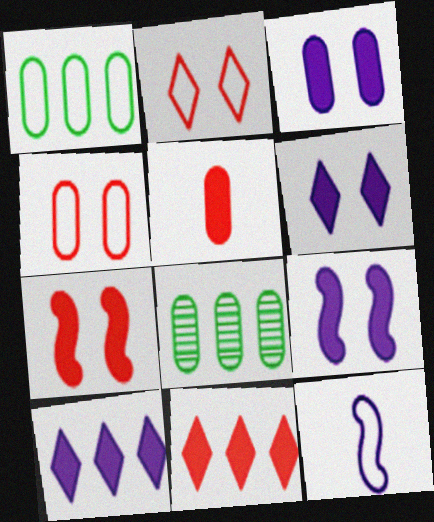[[1, 2, 12], 
[3, 6, 9], 
[5, 7, 11]]